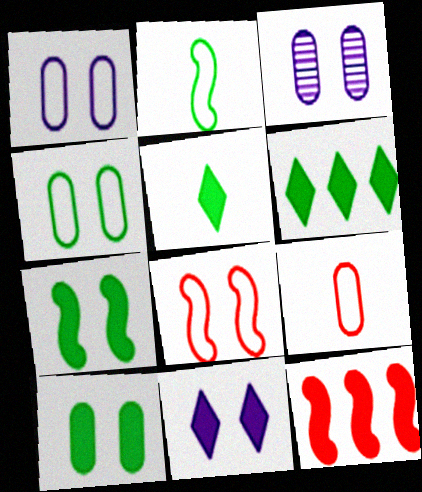[]